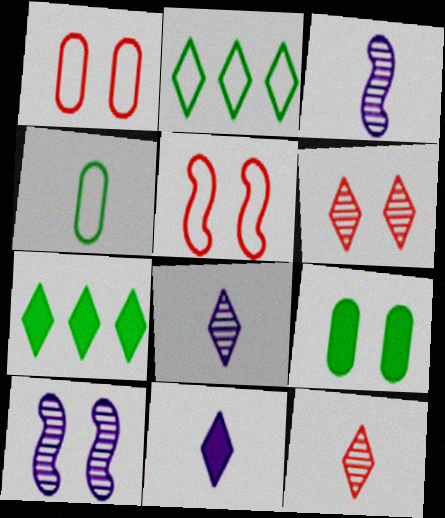[[1, 3, 7], 
[2, 6, 11]]